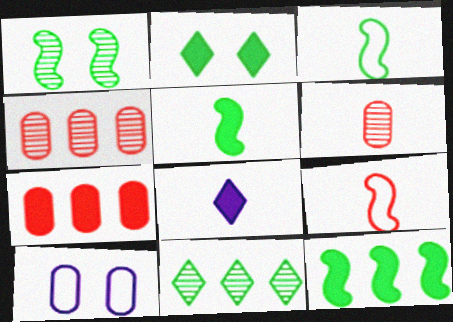[[1, 3, 12], 
[3, 6, 8]]